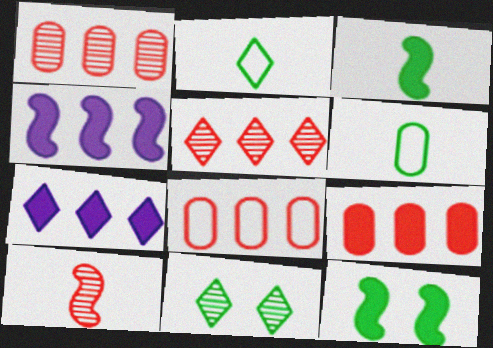[[1, 8, 9]]